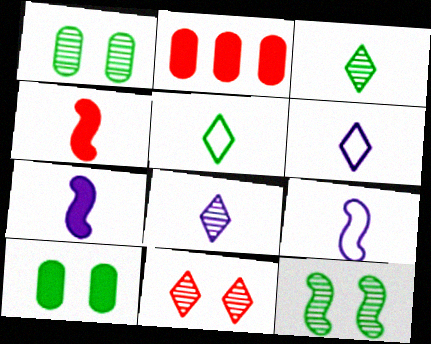[[2, 6, 12]]